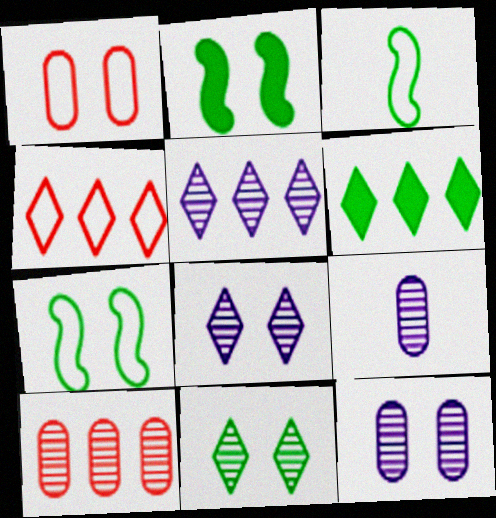[[1, 2, 8], 
[2, 4, 9], 
[4, 5, 6]]